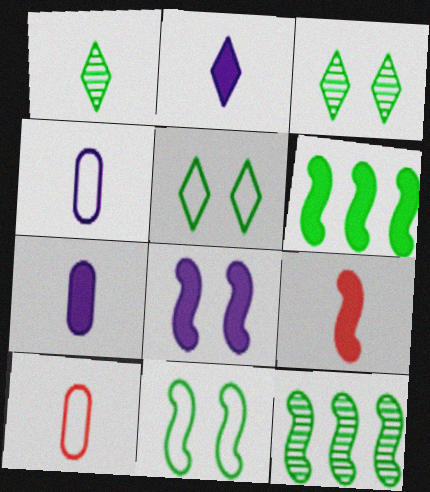[[1, 4, 9], 
[6, 8, 9]]